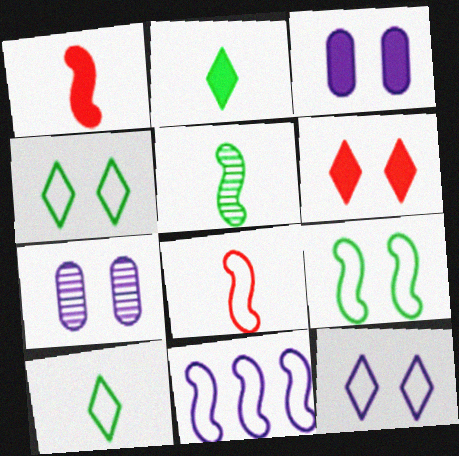[[6, 7, 9], 
[8, 9, 11]]